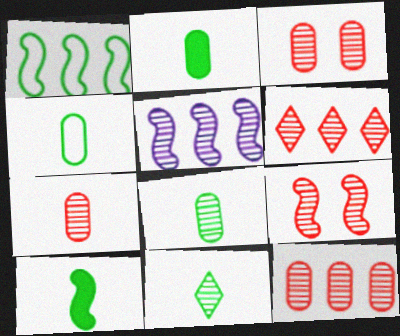[[2, 4, 8], 
[3, 5, 11], 
[3, 7, 12], 
[4, 10, 11], 
[6, 7, 9]]